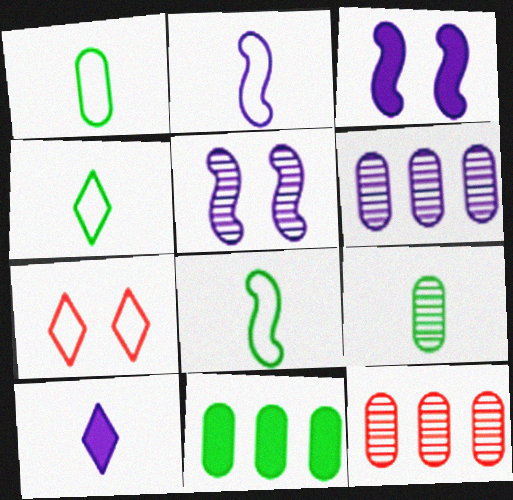[[1, 4, 8], 
[3, 4, 12]]